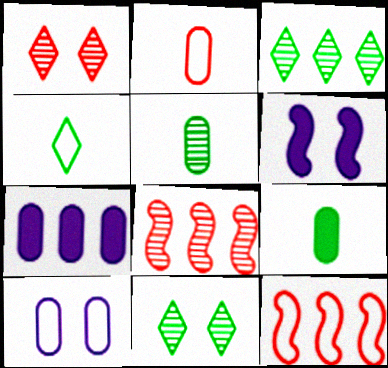[[2, 3, 6], 
[3, 7, 12], 
[4, 10, 12]]